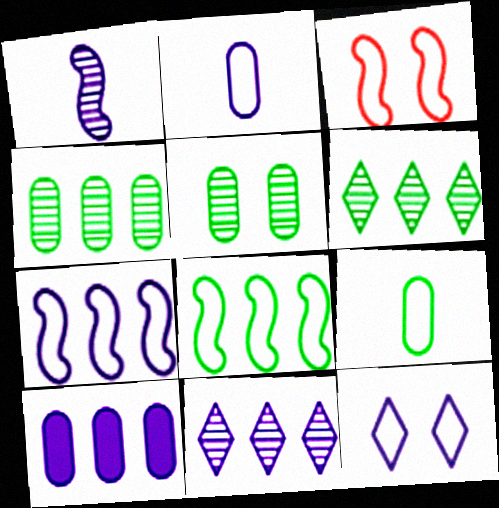[[1, 10, 12], 
[2, 7, 12], 
[7, 10, 11]]